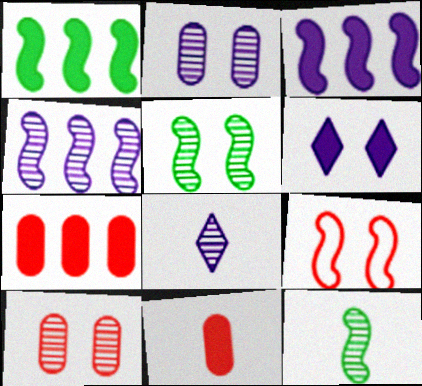[[1, 6, 11], 
[2, 4, 8], 
[3, 9, 12]]